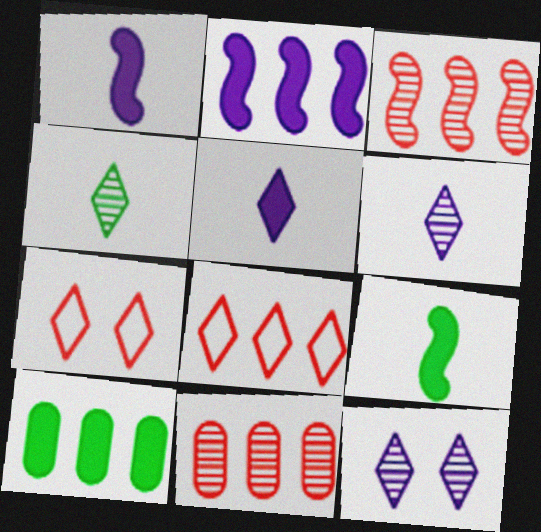[]